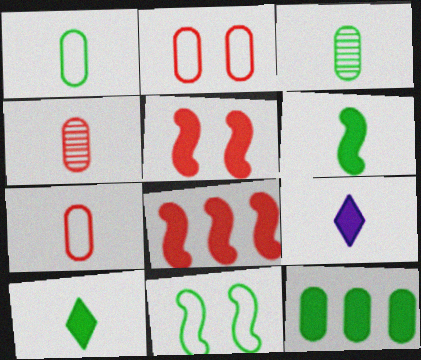[[5, 9, 12]]